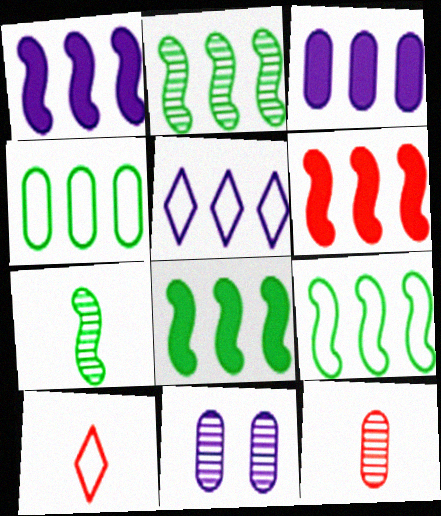[[1, 6, 8], 
[2, 8, 9], 
[8, 10, 11]]